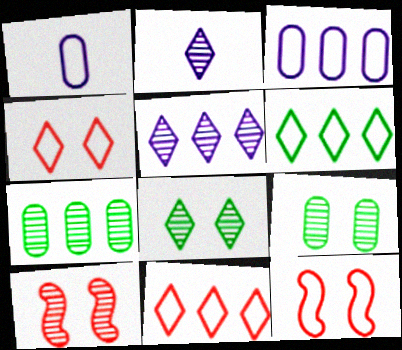[[1, 6, 12], 
[2, 7, 10]]